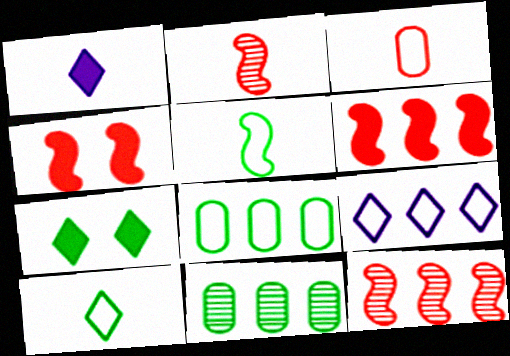[[5, 7, 11], 
[6, 9, 11]]